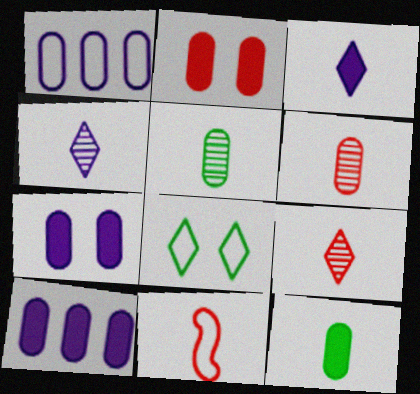[[1, 2, 5], 
[1, 8, 11], 
[2, 10, 12], 
[3, 5, 11], 
[4, 11, 12]]